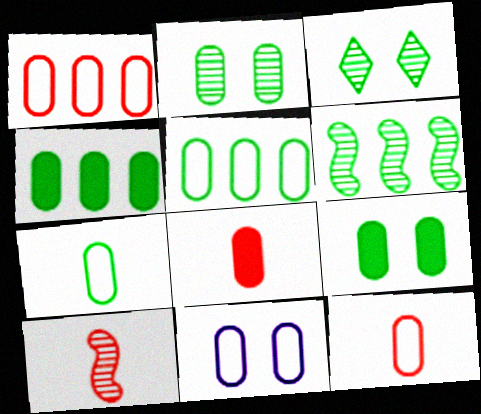[[1, 7, 11], 
[2, 4, 7], 
[5, 11, 12]]